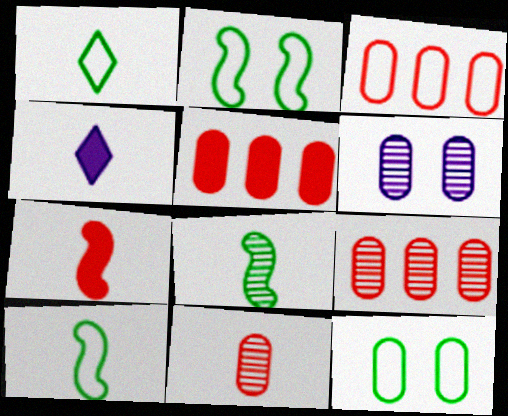[[2, 4, 9], 
[3, 5, 9], 
[4, 10, 11]]